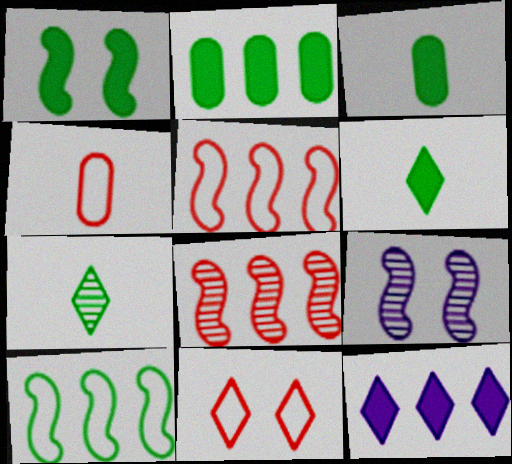[[1, 2, 6], 
[4, 5, 11], 
[7, 11, 12]]